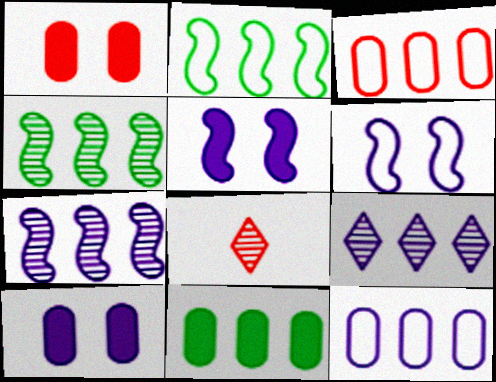[[2, 8, 10], 
[6, 8, 11]]